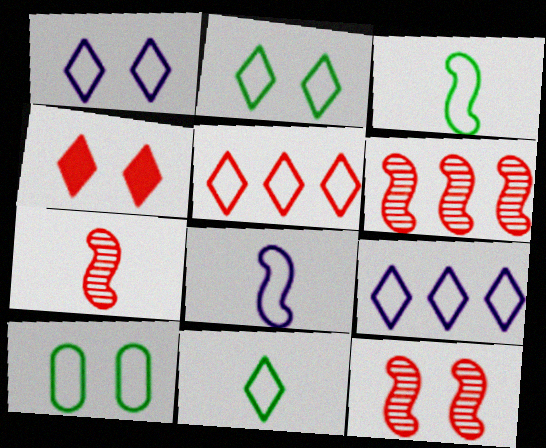[[1, 5, 11], 
[5, 8, 10], 
[6, 7, 12]]